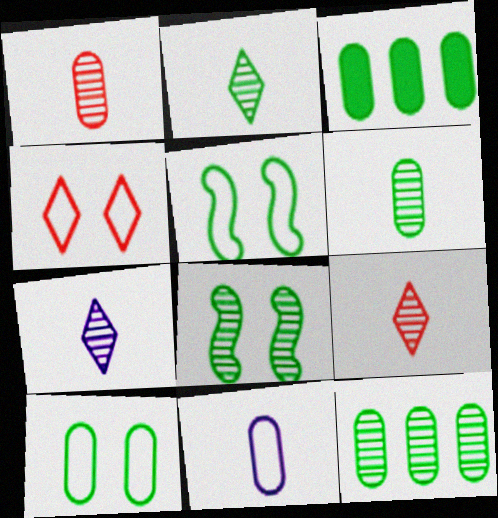[[2, 3, 5], 
[2, 7, 9], 
[2, 8, 12], 
[3, 6, 10]]